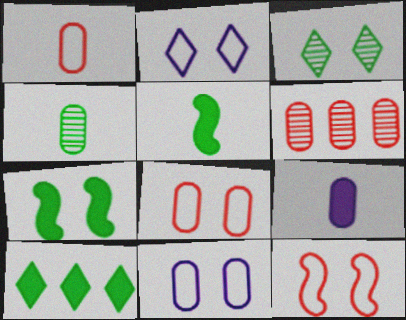[[1, 4, 9], 
[2, 5, 6]]